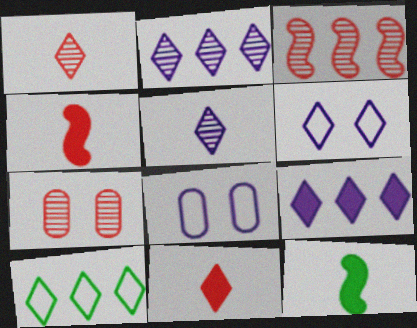[[1, 3, 7], 
[5, 6, 9]]